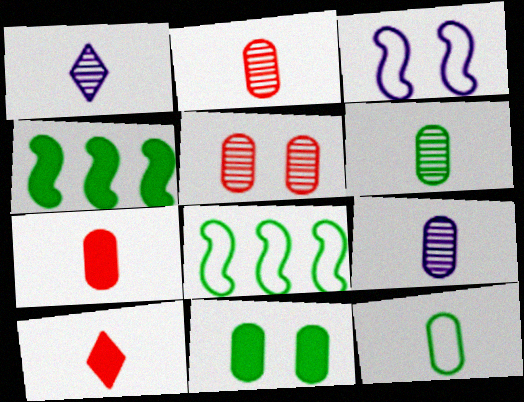[[2, 6, 9], 
[7, 9, 12]]